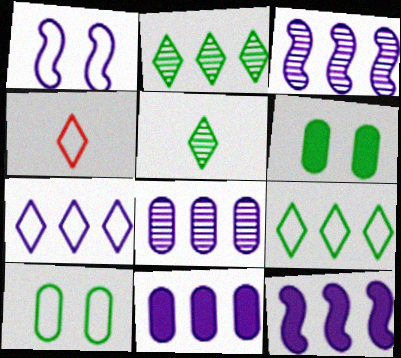[[3, 4, 6], 
[3, 7, 11], 
[7, 8, 12]]